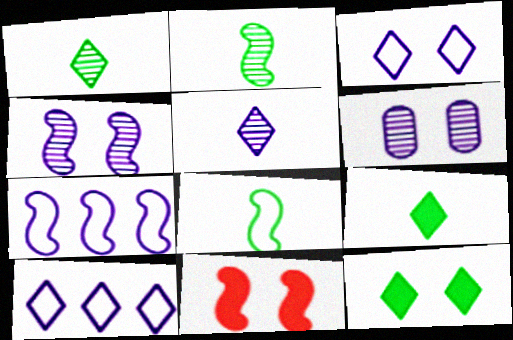[[2, 7, 11]]